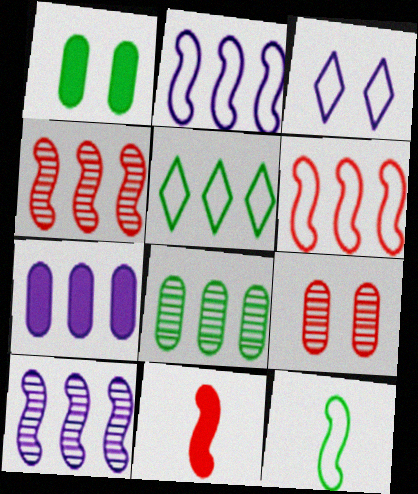[[3, 8, 11], 
[4, 5, 7]]